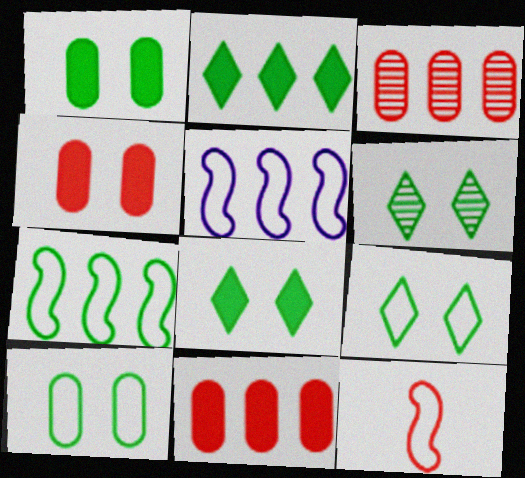[[2, 3, 5], 
[6, 8, 9]]